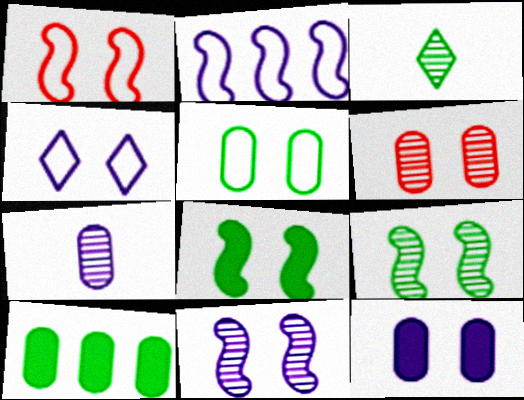[[1, 4, 5], 
[1, 8, 11], 
[4, 6, 8], 
[4, 11, 12], 
[5, 6, 12]]